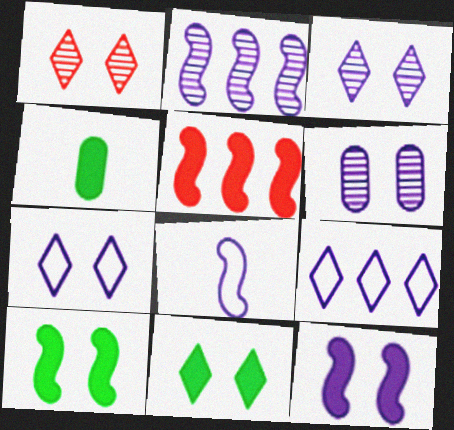[[1, 7, 11], 
[2, 8, 12], 
[6, 7, 12]]